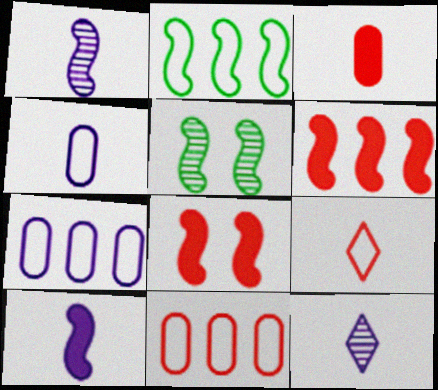[[1, 2, 8], 
[4, 10, 12]]